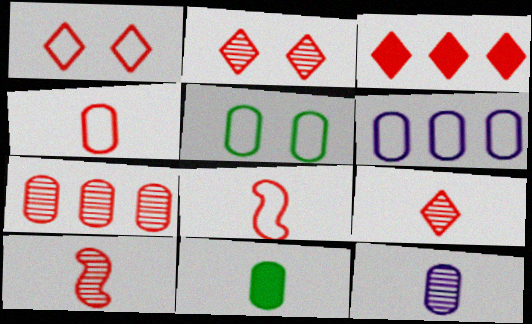[[1, 3, 9], 
[2, 7, 10], 
[4, 5, 6], 
[4, 11, 12]]